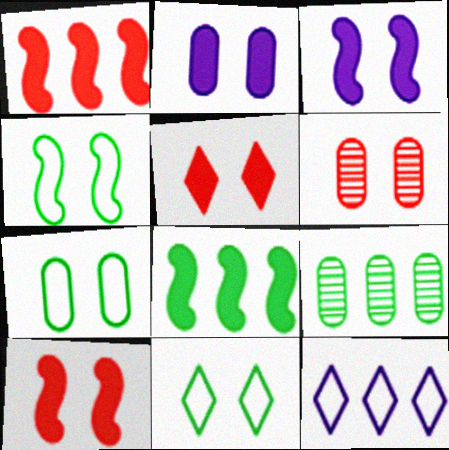[[1, 9, 12], 
[2, 6, 7], 
[3, 6, 11], 
[4, 7, 11]]